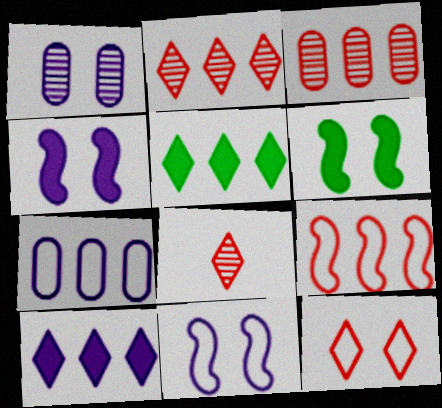[[1, 6, 12], 
[6, 7, 8]]